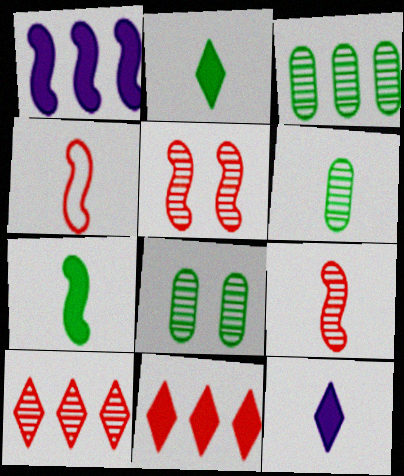[[3, 6, 8], 
[4, 6, 12]]